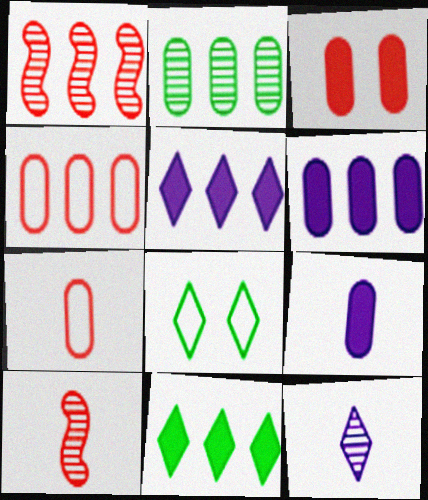[[1, 8, 9], 
[2, 4, 6], 
[6, 8, 10]]